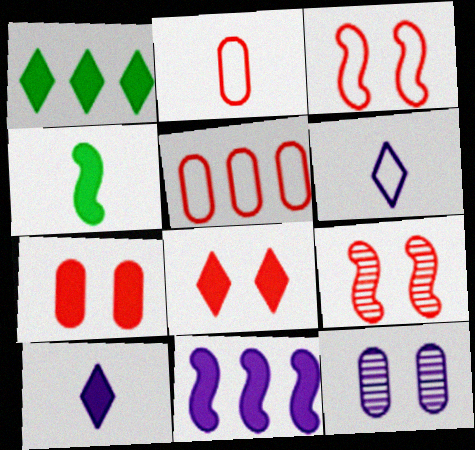[[1, 8, 10], 
[6, 11, 12]]